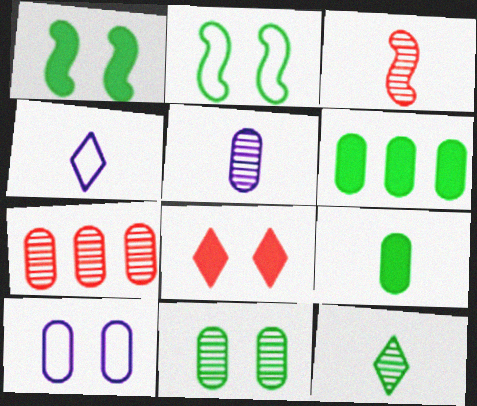[[1, 4, 7], 
[2, 6, 12], 
[3, 4, 9], 
[3, 5, 12], 
[5, 7, 11], 
[7, 9, 10]]